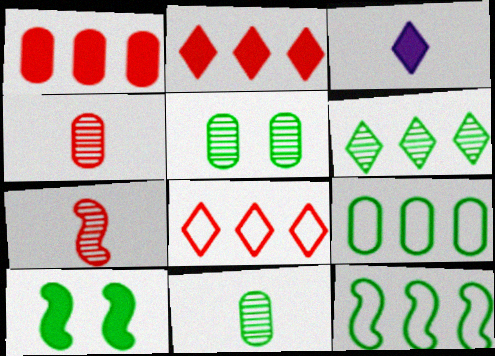[[1, 3, 10]]